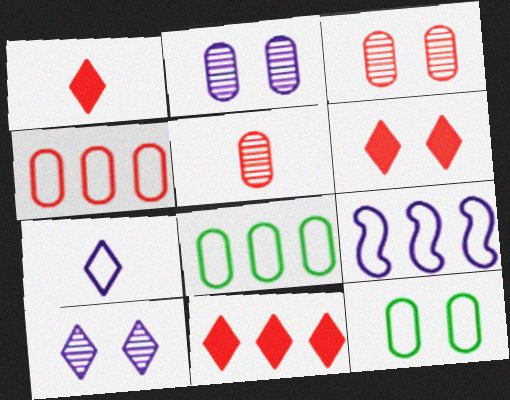[[1, 6, 11]]